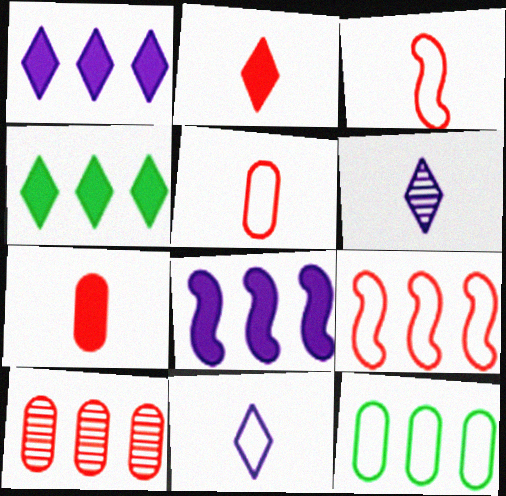[]